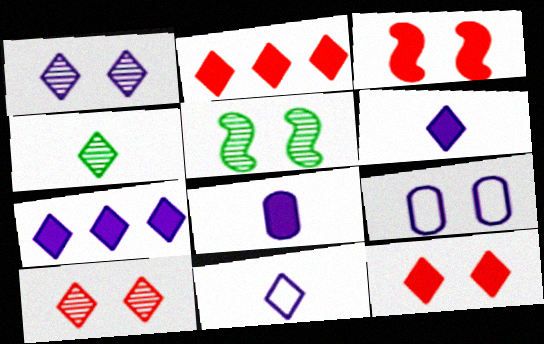[[1, 7, 11], 
[5, 9, 12]]